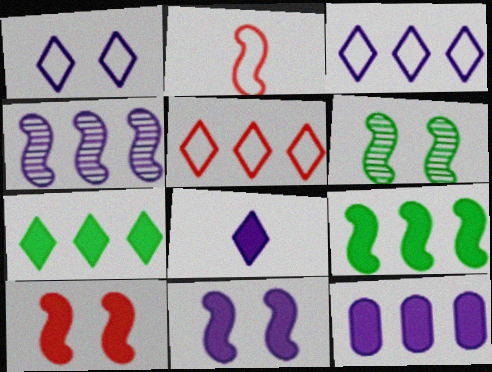[[3, 4, 12], 
[8, 11, 12]]